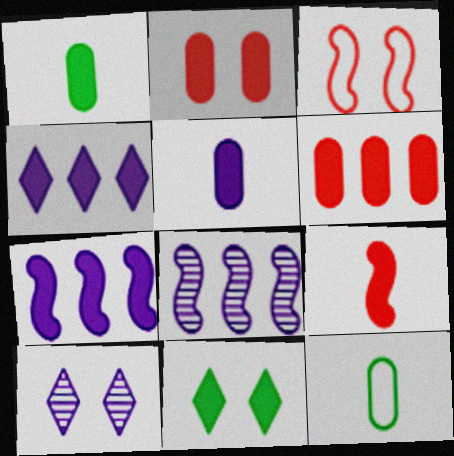[]